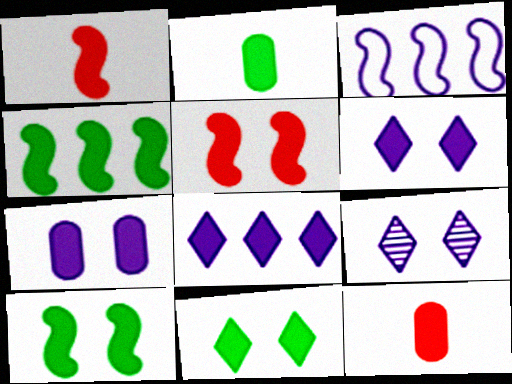[[2, 4, 11], 
[2, 5, 8], 
[4, 6, 12], 
[5, 7, 11], 
[8, 10, 12]]